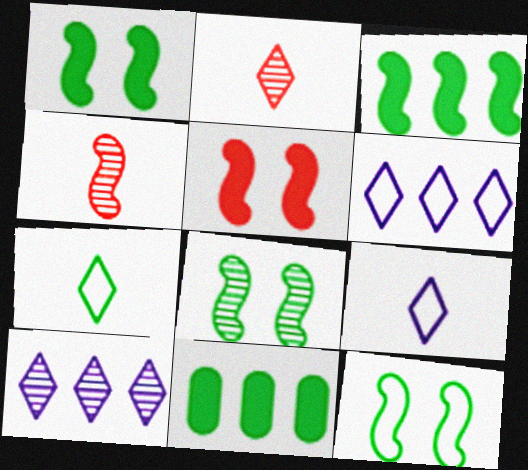[[1, 8, 12], 
[7, 8, 11]]